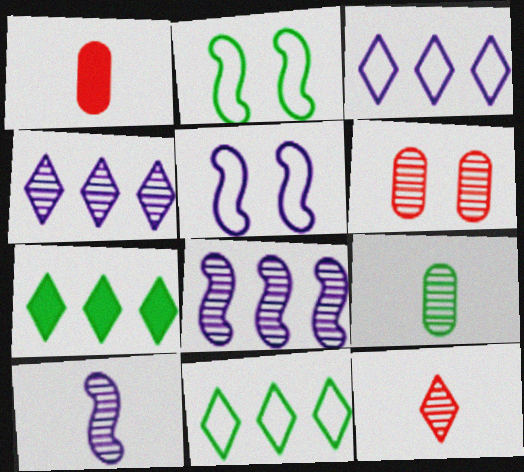[[1, 2, 4], 
[2, 7, 9], 
[9, 10, 12]]